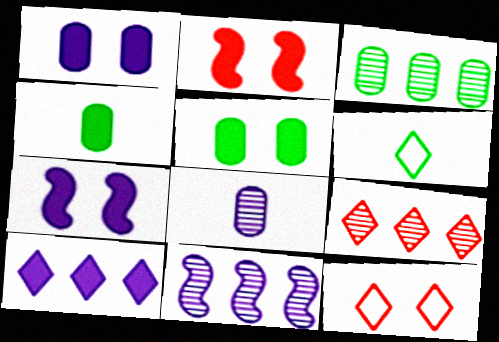[[2, 4, 10], 
[3, 9, 11], 
[4, 11, 12]]